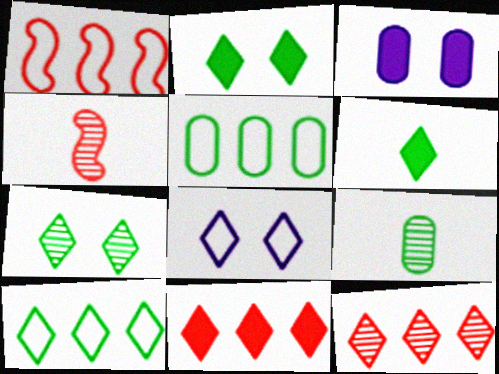[[3, 4, 10], 
[6, 7, 10], 
[6, 8, 12]]